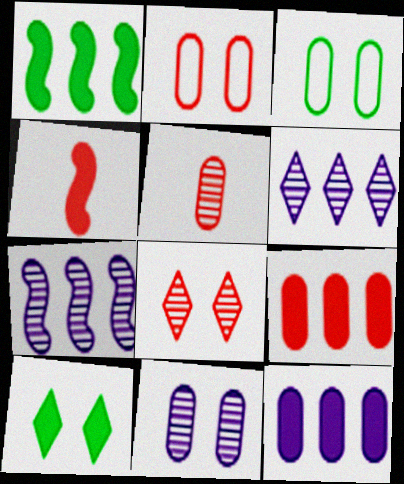[[2, 5, 9], 
[3, 4, 6], 
[3, 5, 12], 
[4, 10, 12]]